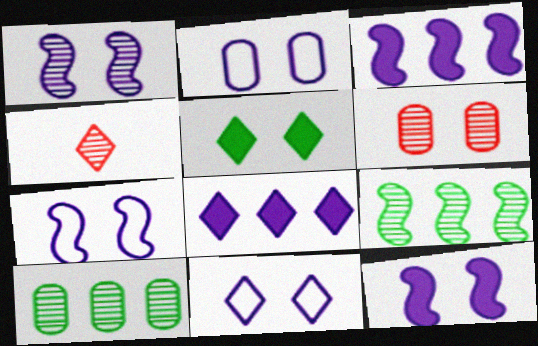[[1, 4, 10], 
[1, 7, 12], 
[2, 7, 11], 
[5, 6, 7]]